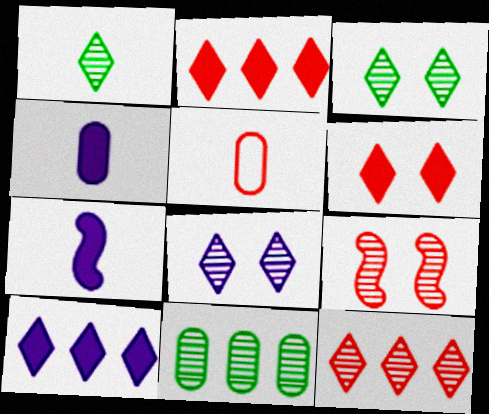[[1, 5, 7], 
[1, 8, 12], 
[2, 5, 9]]